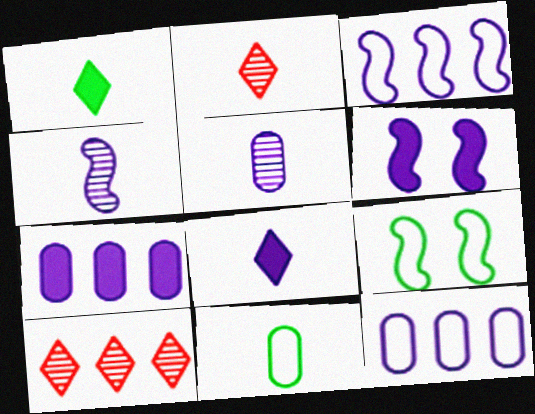[[2, 7, 9], 
[3, 4, 6], 
[6, 7, 8], 
[6, 10, 11]]